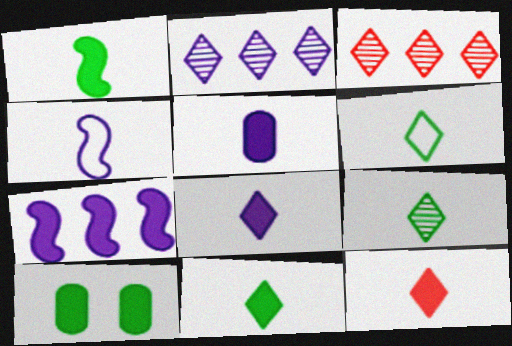[[1, 5, 12], 
[3, 4, 10], 
[6, 9, 11], 
[7, 10, 12], 
[8, 11, 12]]